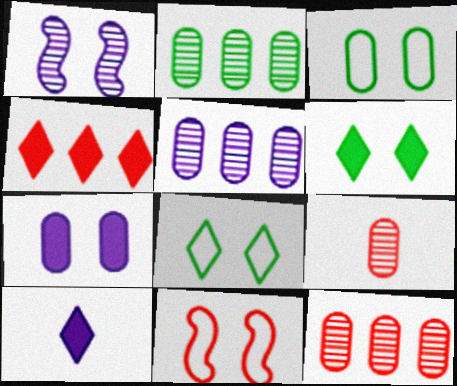[[2, 5, 12], 
[2, 10, 11], 
[4, 6, 10], 
[4, 9, 11]]